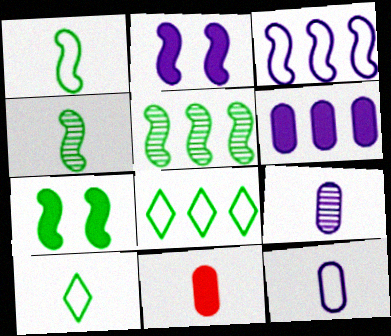[[1, 5, 7]]